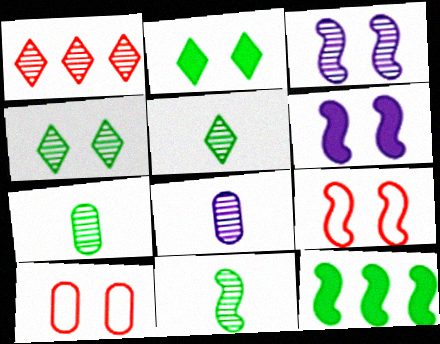[[1, 3, 7], 
[2, 3, 10], 
[4, 6, 10], 
[5, 7, 11]]